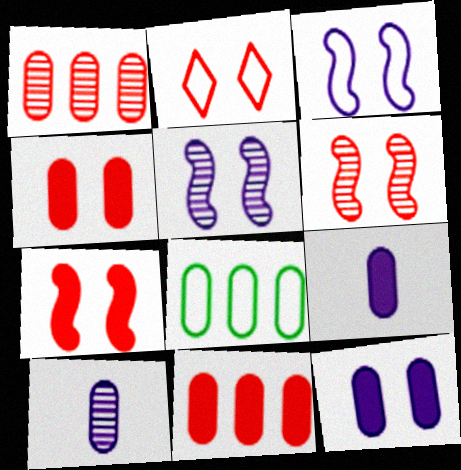[[2, 4, 6], 
[4, 8, 10]]